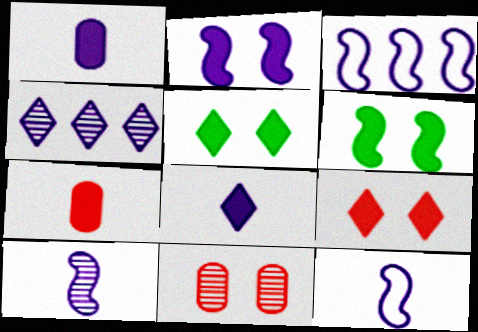[[2, 3, 10]]